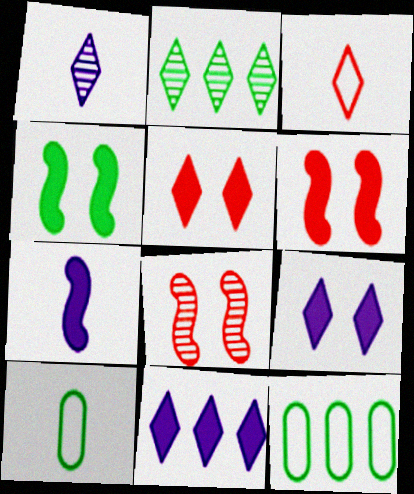[[1, 6, 12], 
[2, 3, 9], 
[2, 4, 10], 
[8, 10, 11]]